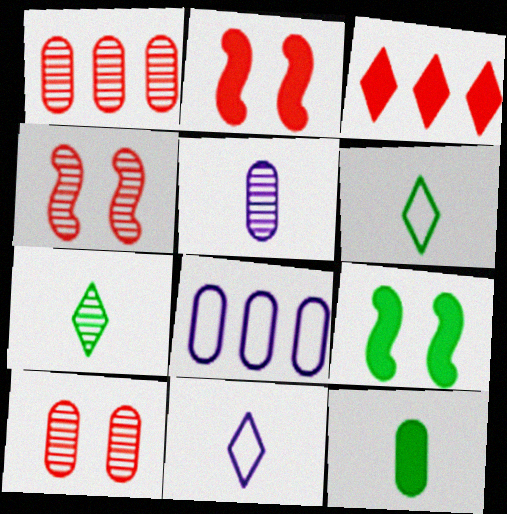[[1, 9, 11], 
[2, 7, 8], 
[8, 10, 12]]